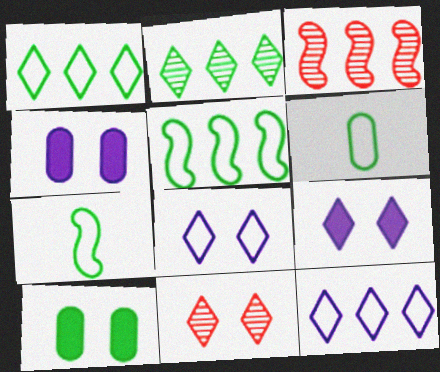[[2, 7, 10], 
[3, 6, 9]]